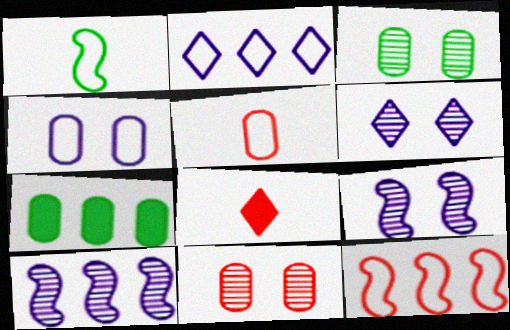[[8, 11, 12]]